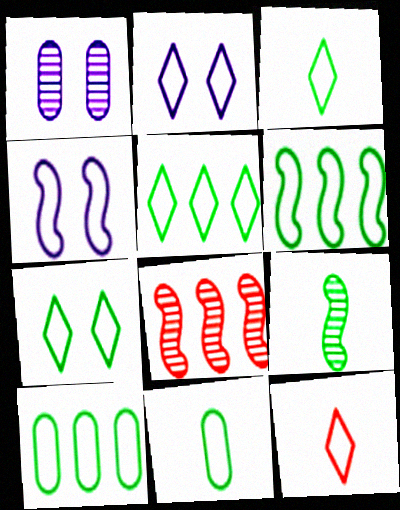[[2, 5, 12], 
[3, 5, 7], 
[4, 10, 12], 
[5, 6, 10], 
[6, 7, 11]]